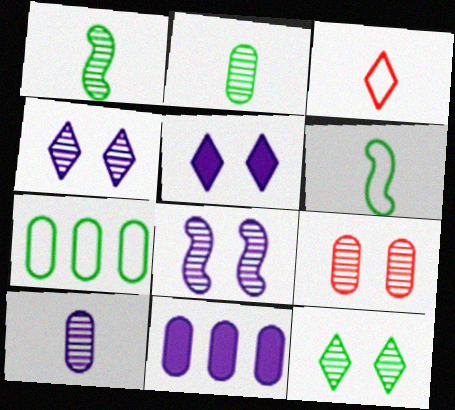[[8, 9, 12]]